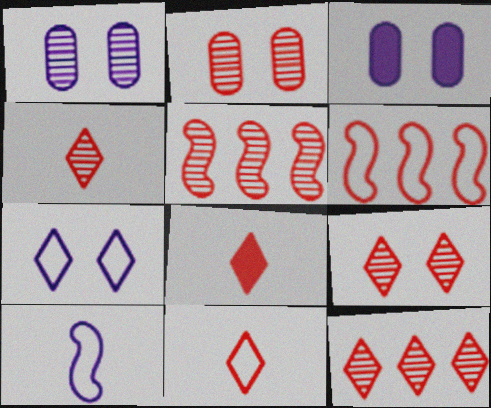[[2, 4, 5], 
[2, 6, 8], 
[4, 8, 11], 
[4, 9, 12]]